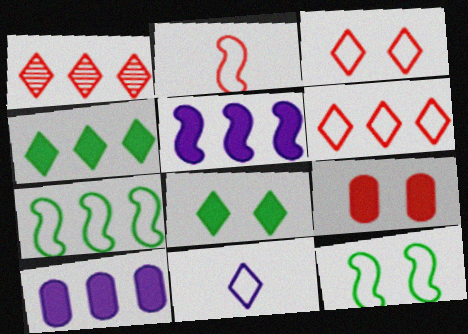[[1, 2, 9], 
[1, 7, 10], 
[1, 8, 11]]